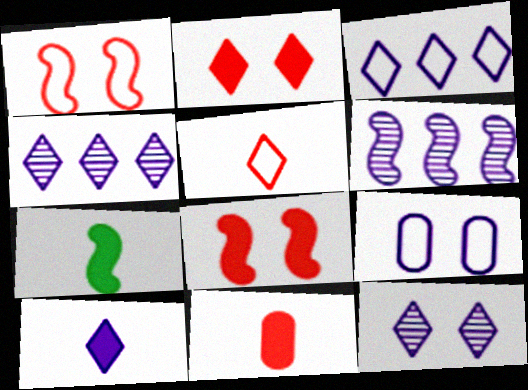[[1, 6, 7], 
[3, 10, 12], 
[6, 9, 10], 
[7, 10, 11]]